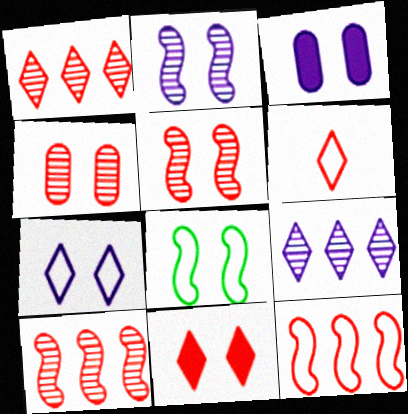[[1, 6, 11], 
[2, 3, 7]]